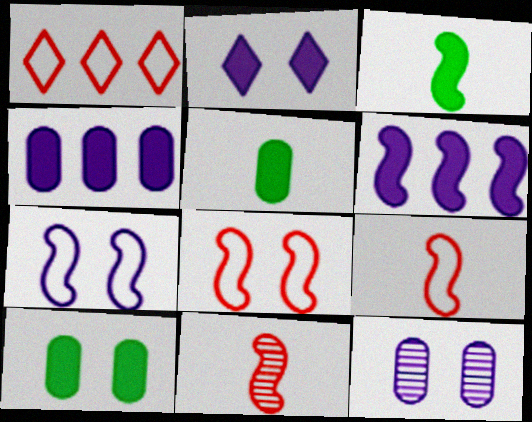[[1, 3, 12], 
[2, 7, 12]]